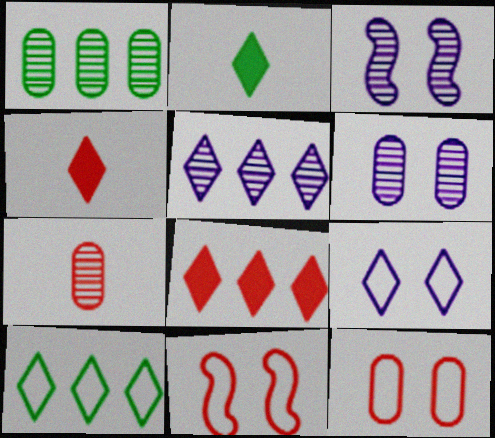[[1, 6, 7], 
[5, 8, 10], 
[7, 8, 11]]